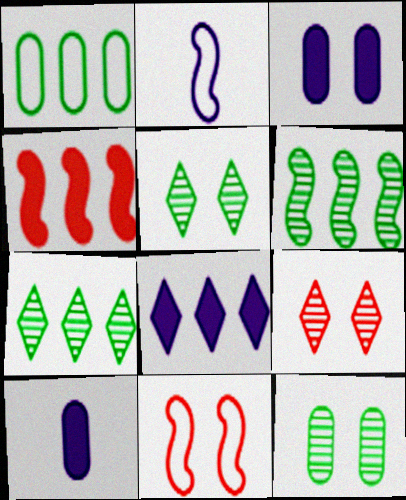[[3, 5, 11], 
[7, 10, 11]]